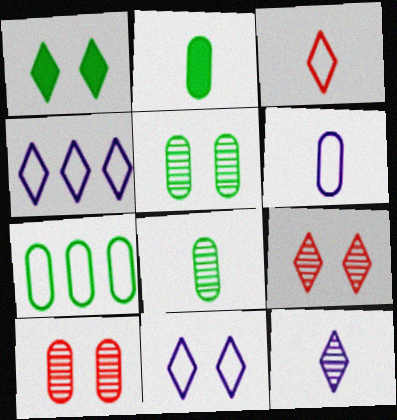[[1, 9, 11], 
[2, 5, 7]]